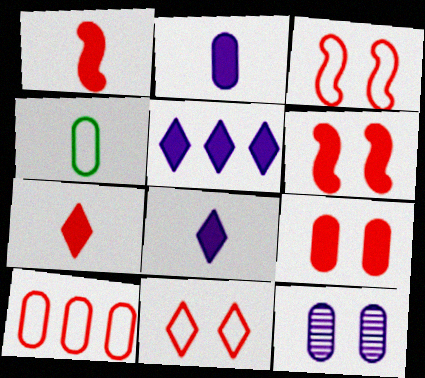[]